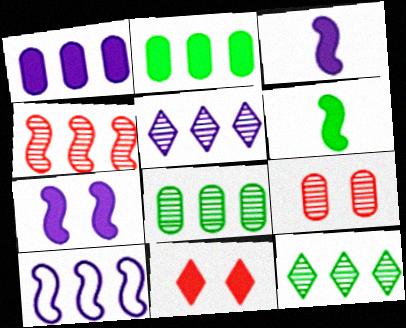[[1, 5, 10], 
[1, 6, 11], 
[2, 3, 11], 
[4, 5, 8]]